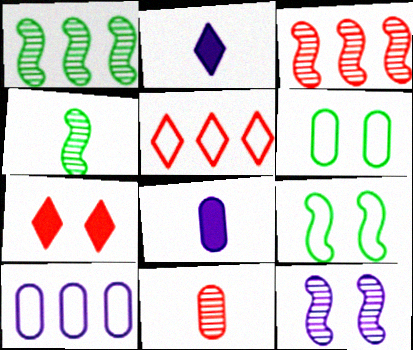[[2, 3, 6], 
[2, 10, 12], 
[3, 4, 12], 
[4, 7, 10], 
[6, 7, 12]]